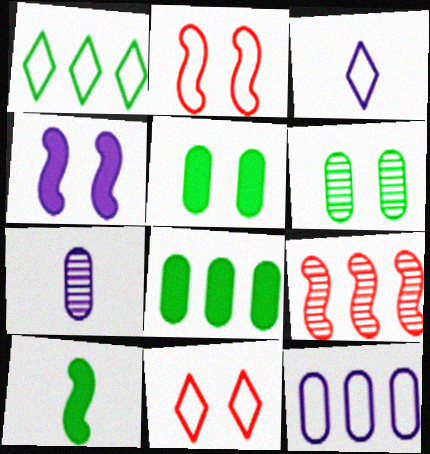[[1, 3, 11], 
[1, 6, 10], 
[3, 5, 9], 
[4, 6, 11]]